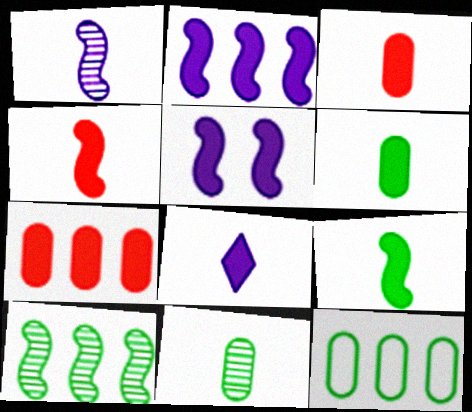[[3, 8, 9], 
[4, 6, 8]]